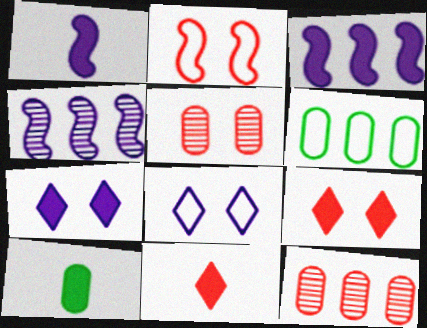[[1, 10, 11], 
[2, 5, 9], 
[2, 11, 12], 
[3, 9, 10]]